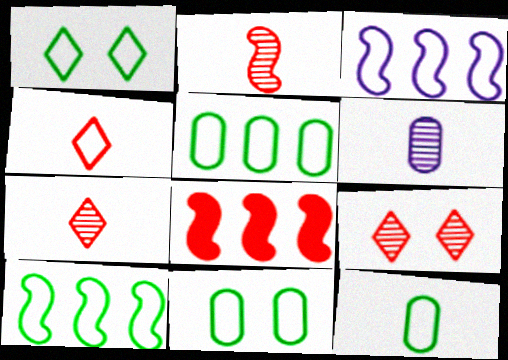[[1, 6, 8], 
[1, 10, 12], 
[3, 4, 11], 
[5, 11, 12]]